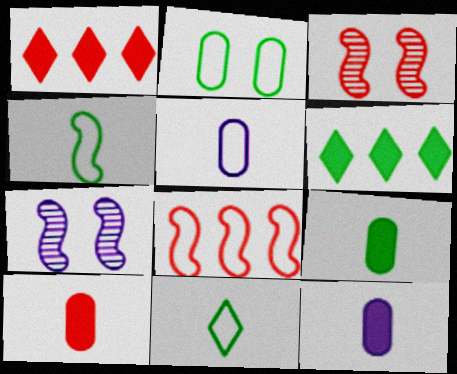[[3, 5, 6], 
[9, 10, 12]]